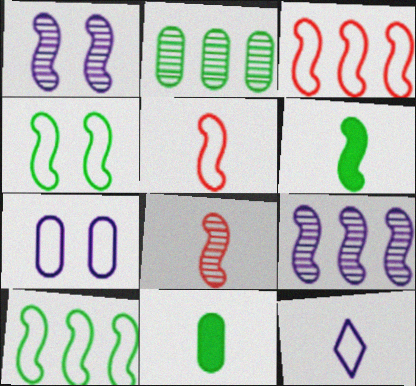[[1, 3, 6], 
[8, 11, 12]]